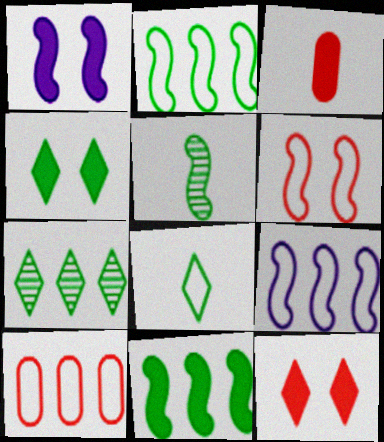[[4, 7, 8]]